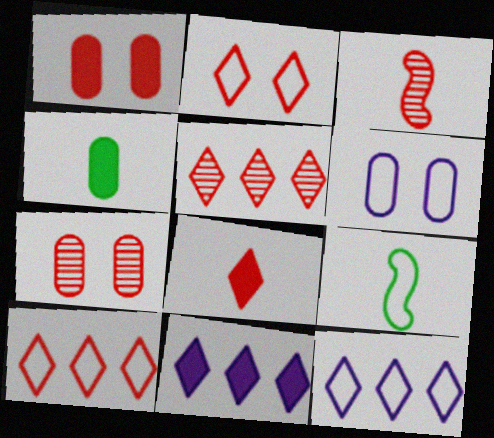[[1, 3, 10], 
[2, 5, 8], 
[3, 5, 7], 
[6, 9, 10], 
[7, 9, 11]]